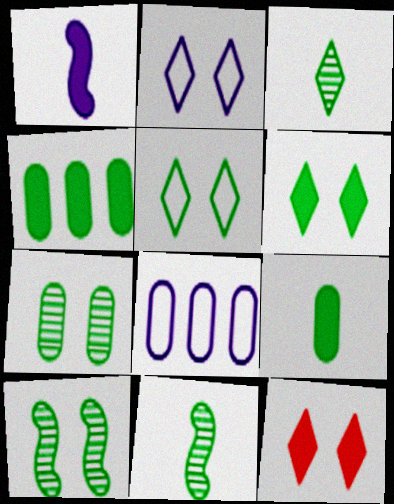[[1, 4, 12], 
[4, 5, 11], 
[8, 11, 12]]